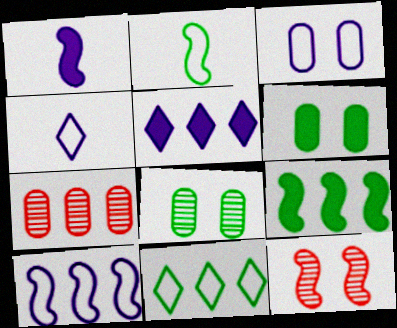[[3, 4, 10]]